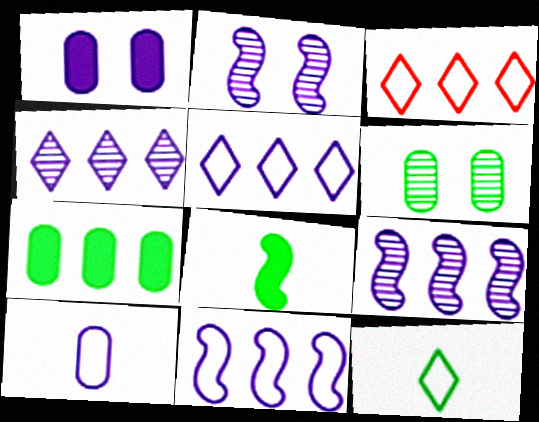[[3, 7, 9]]